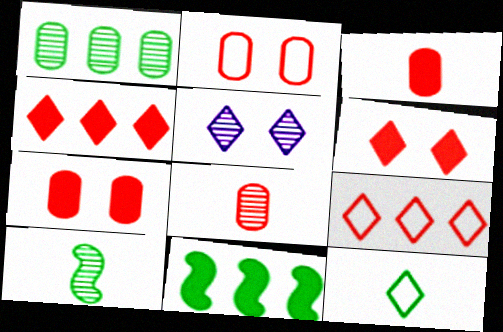[[4, 5, 12]]